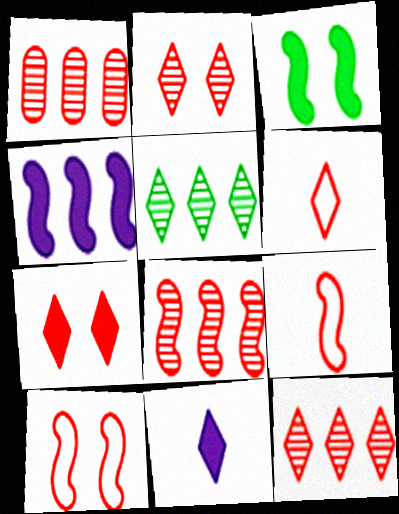[[1, 7, 9], 
[1, 8, 12], 
[6, 7, 12]]